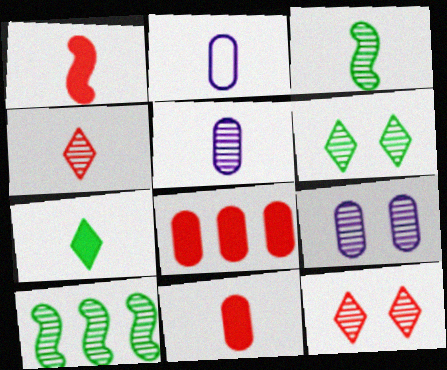[[3, 4, 5], 
[4, 9, 10], 
[5, 10, 12]]